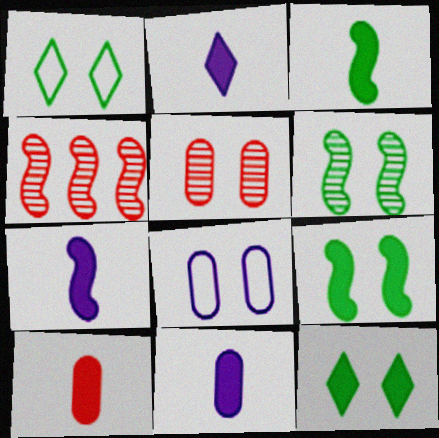[[1, 4, 11], 
[2, 3, 10], 
[2, 7, 11]]